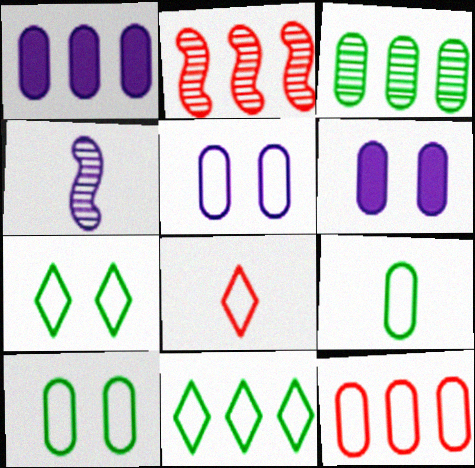[[1, 2, 11], 
[1, 3, 12], 
[5, 9, 12]]